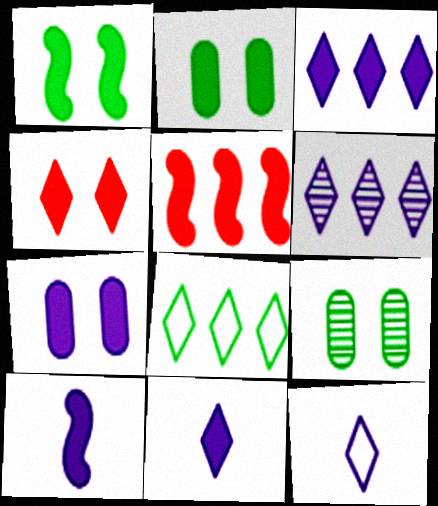[[1, 4, 7], 
[1, 5, 10], 
[2, 5, 11], 
[3, 7, 10], 
[5, 9, 12]]